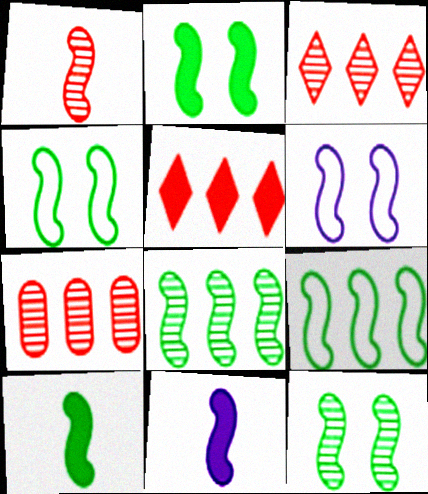[[2, 4, 12], 
[4, 8, 10], 
[9, 10, 12]]